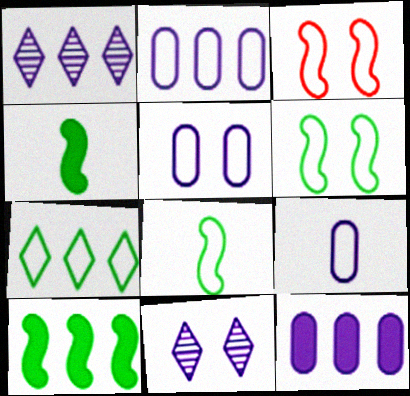[[2, 5, 9], 
[3, 7, 9]]